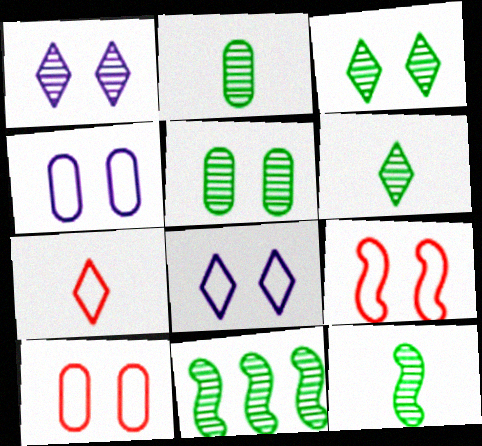[[2, 3, 11], 
[2, 6, 12], 
[5, 6, 11]]